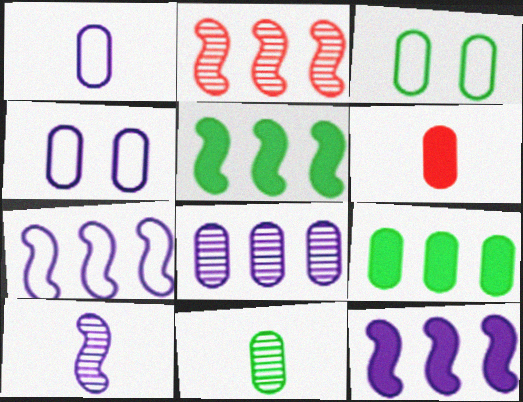[[1, 6, 11], 
[2, 5, 7], 
[3, 6, 8], 
[3, 9, 11]]